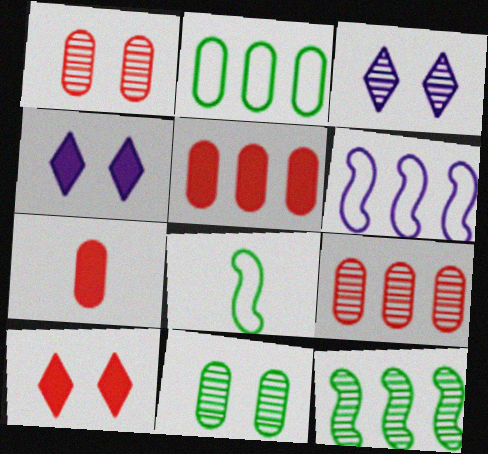[[3, 5, 8], 
[4, 8, 9]]